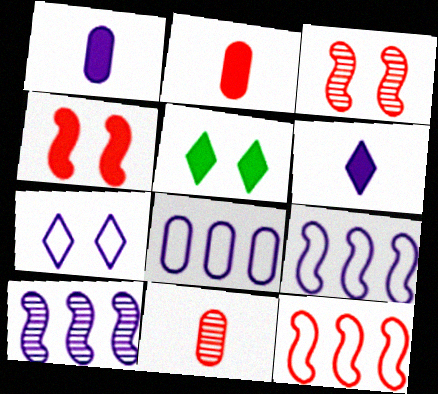[[1, 7, 10], 
[5, 9, 11]]